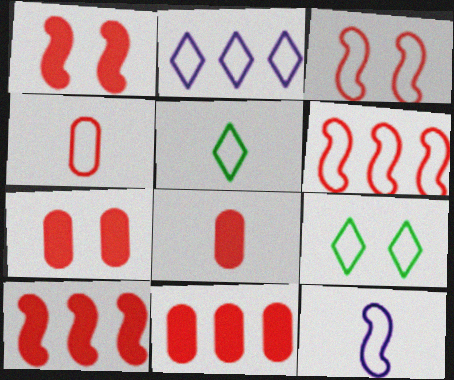[[4, 5, 12], 
[7, 8, 11]]